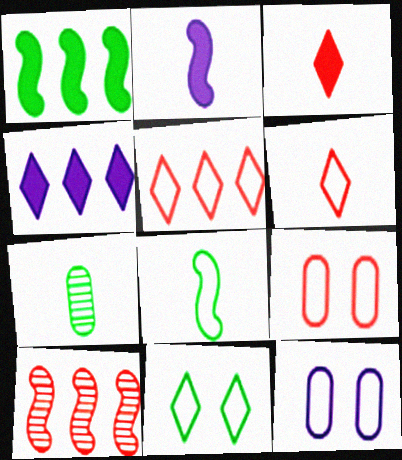[[1, 7, 11], 
[2, 6, 7], 
[3, 9, 10], 
[5, 8, 12]]